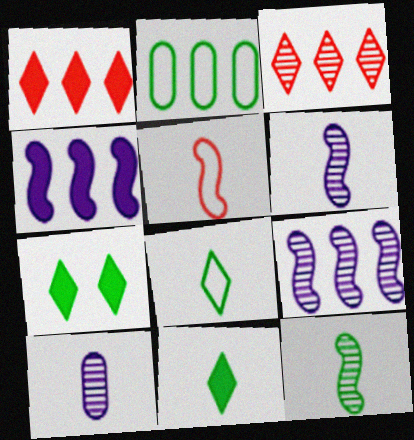[[1, 2, 9], 
[2, 3, 4], 
[2, 7, 12], 
[5, 10, 11]]